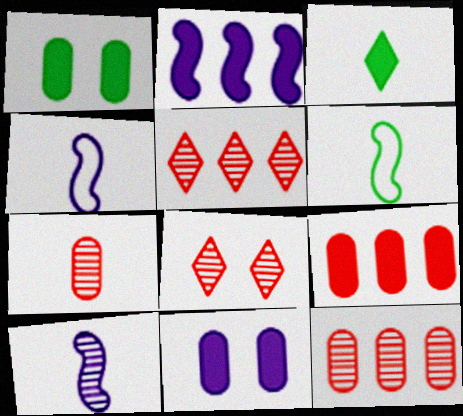[[1, 4, 5], 
[3, 4, 7], 
[5, 6, 11]]